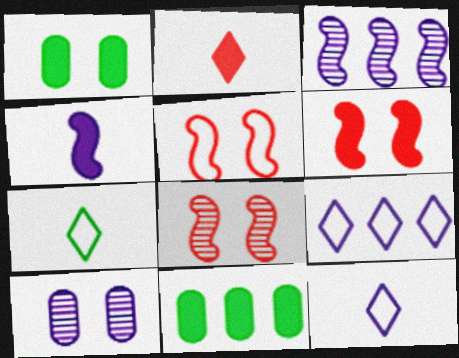[[4, 9, 10], 
[5, 6, 8], 
[8, 11, 12]]